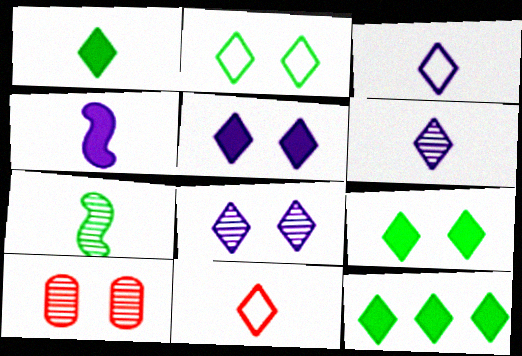[[1, 6, 11], 
[1, 9, 12], 
[8, 11, 12]]